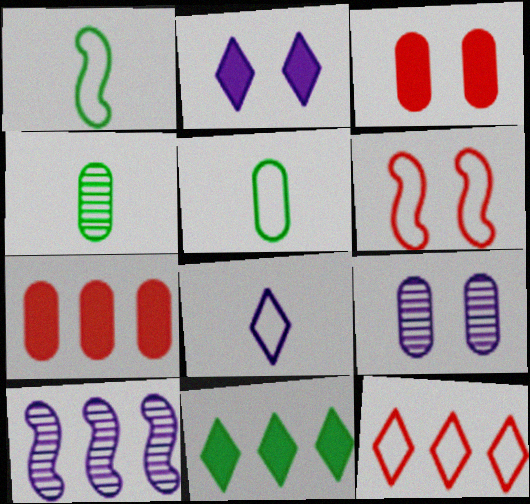[[5, 7, 9]]